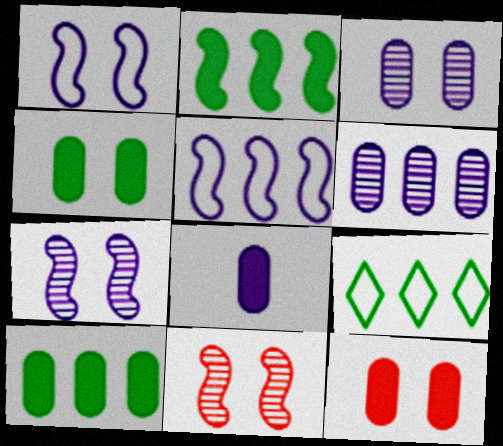[[8, 9, 11], 
[8, 10, 12]]